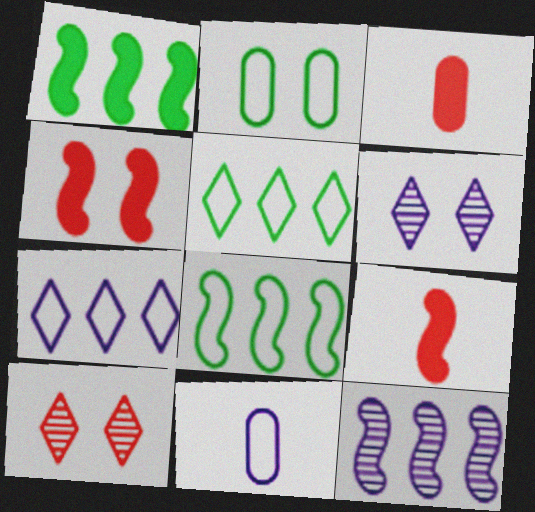[[1, 10, 11], 
[2, 4, 6], 
[3, 6, 8]]